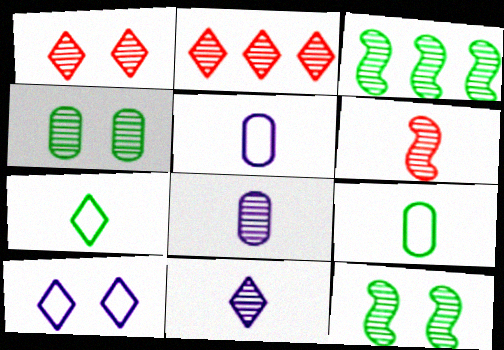[[1, 3, 8], 
[2, 8, 12]]